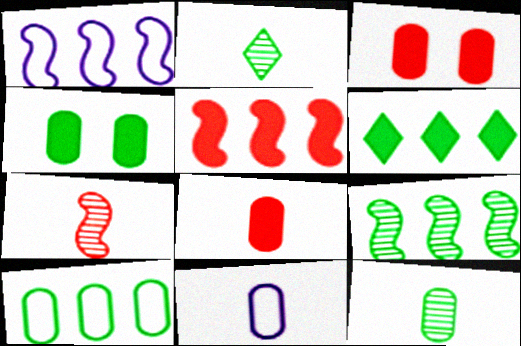[[1, 2, 3], 
[1, 5, 9], 
[4, 10, 12], 
[6, 9, 10], 
[8, 11, 12]]